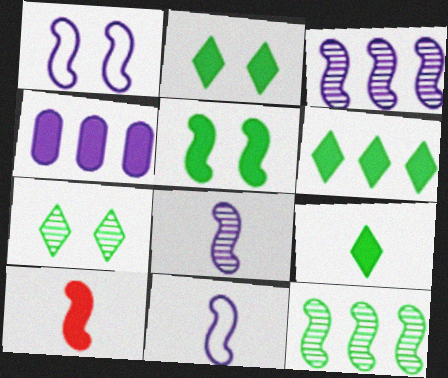[[1, 10, 12], 
[2, 4, 10], 
[2, 6, 9]]